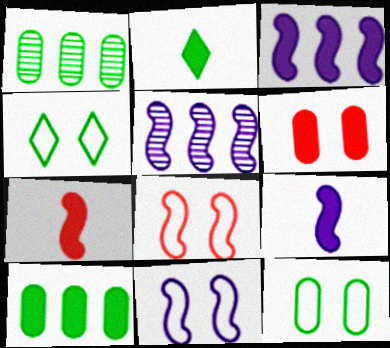[[2, 3, 6], 
[5, 9, 11]]